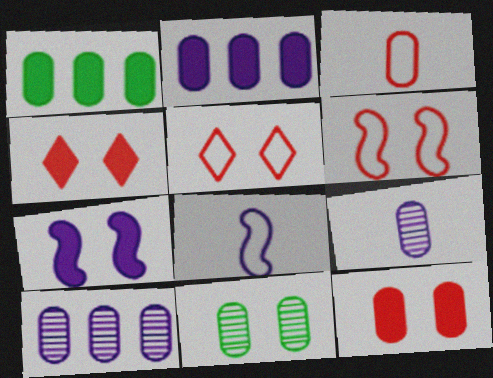[[2, 3, 11], 
[5, 7, 11]]